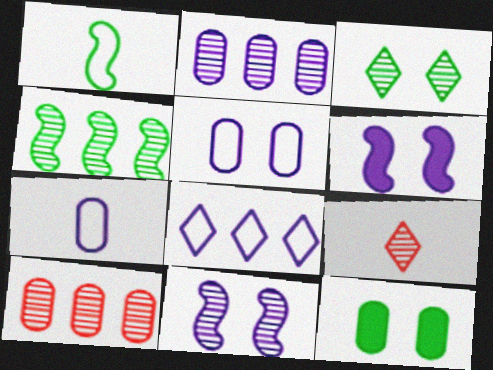[[7, 10, 12]]